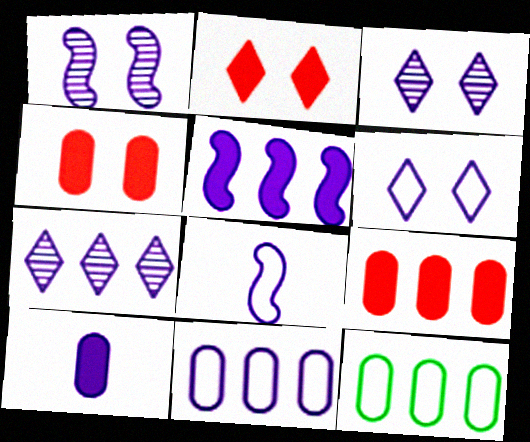[[1, 5, 8], 
[5, 7, 11], 
[6, 8, 11]]